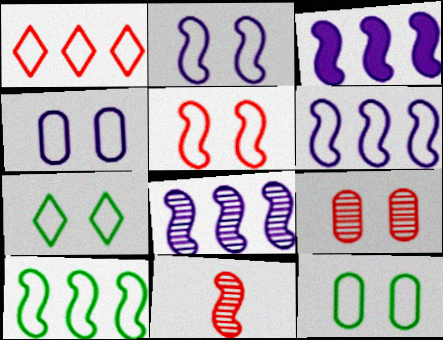[[3, 6, 8], 
[4, 5, 7]]